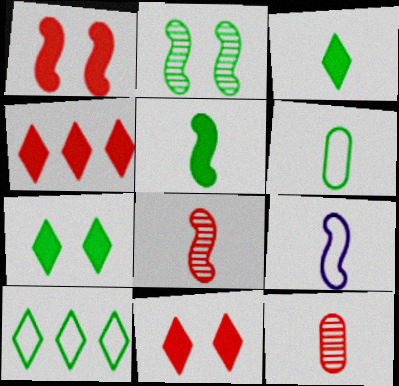[[3, 9, 12], 
[5, 8, 9]]